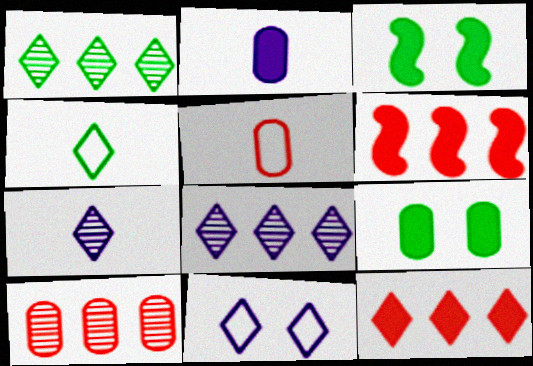[[2, 3, 12], 
[3, 5, 8]]